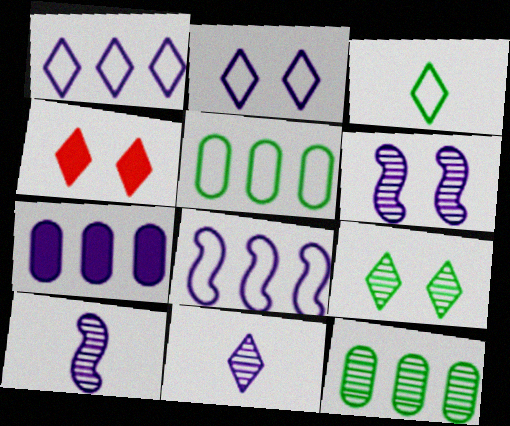[[2, 4, 9], 
[2, 7, 10], 
[4, 5, 10]]